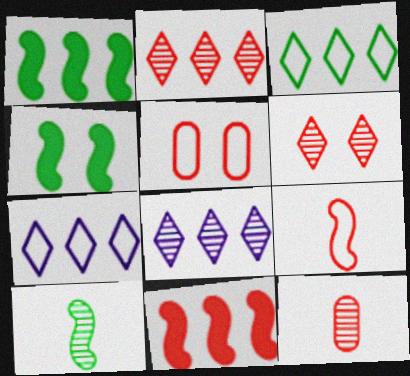[[4, 7, 12]]